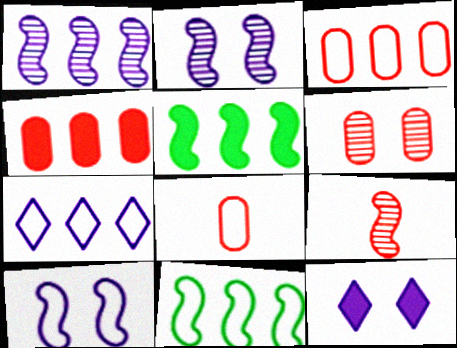[[3, 7, 11], 
[4, 6, 8], 
[5, 9, 10]]